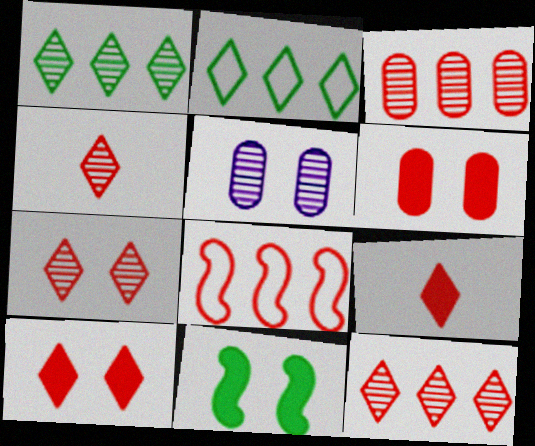[[4, 6, 8], 
[4, 7, 12]]